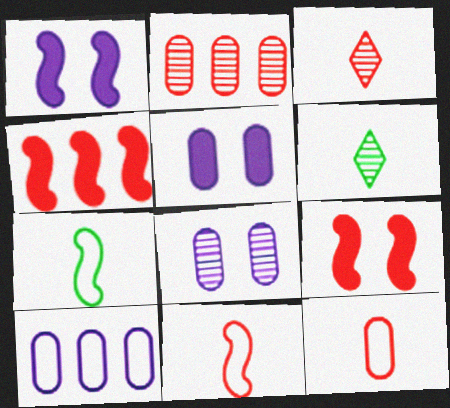[[6, 9, 10]]